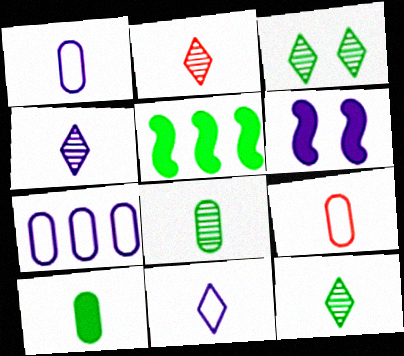[[2, 4, 12], 
[4, 6, 7]]